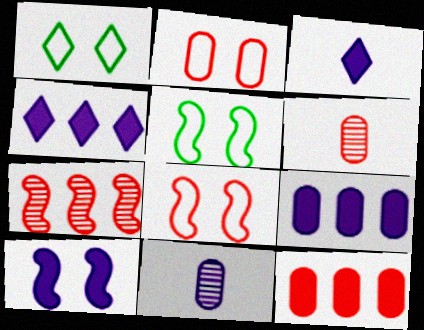[[2, 6, 12], 
[3, 9, 10], 
[4, 5, 6]]